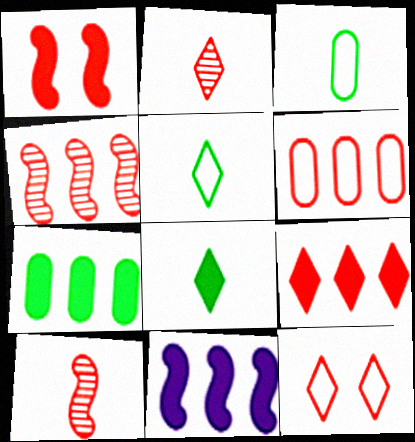[[1, 2, 6], 
[2, 9, 12], 
[4, 6, 9], 
[7, 9, 11]]